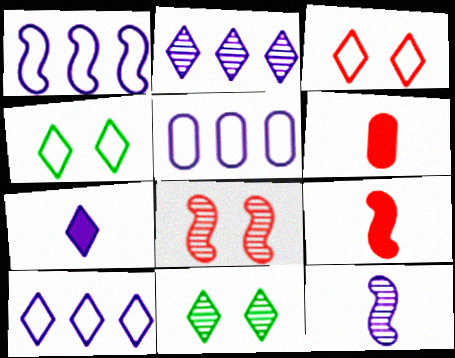[[1, 5, 10], 
[1, 6, 11], 
[5, 9, 11]]